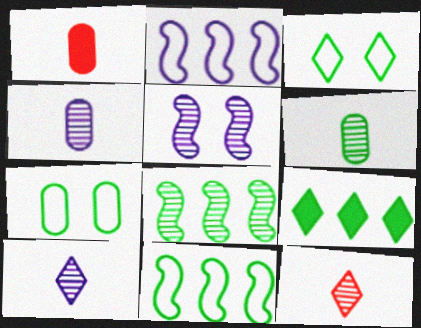[]